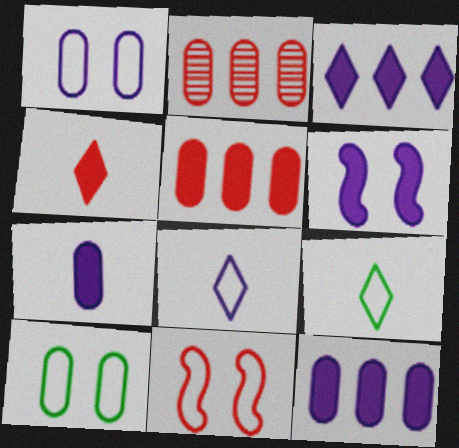[[2, 4, 11], 
[2, 6, 9], 
[2, 7, 10], 
[3, 6, 7]]